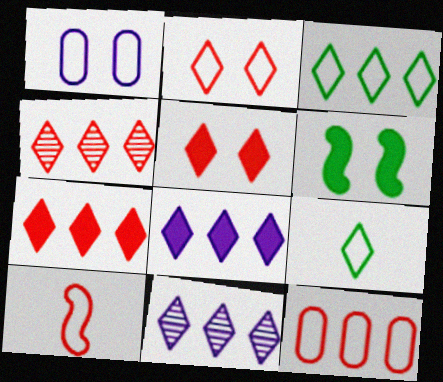[[1, 3, 10], 
[2, 10, 12], 
[3, 4, 8], 
[3, 7, 11], 
[5, 9, 11]]